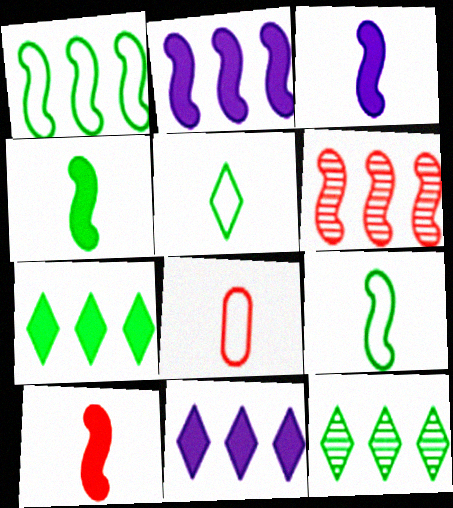[[1, 2, 6], 
[3, 4, 10]]